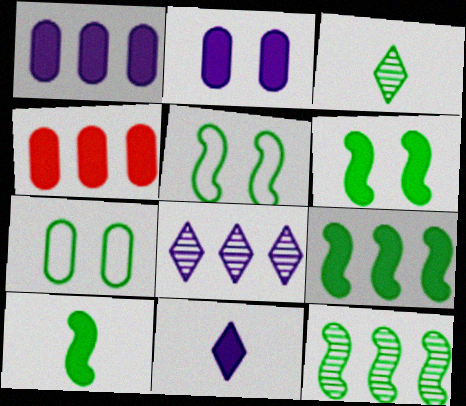[[3, 7, 9], 
[4, 6, 11], 
[5, 10, 12], 
[6, 9, 10]]